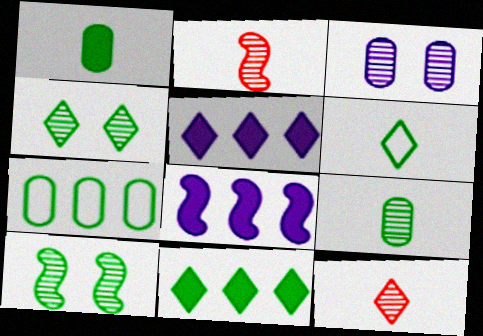[[4, 6, 11]]